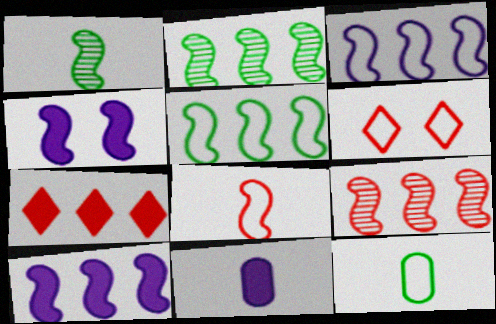[[2, 4, 8], 
[2, 6, 11], 
[3, 6, 12], 
[5, 9, 10]]